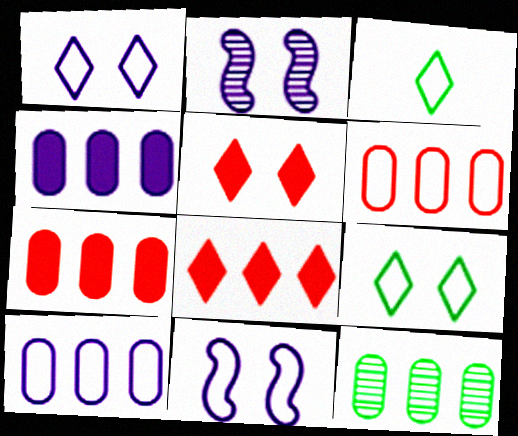[[2, 3, 7], 
[3, 6, 11], 
[4, 6, 12], 
[7, 10, 12]]